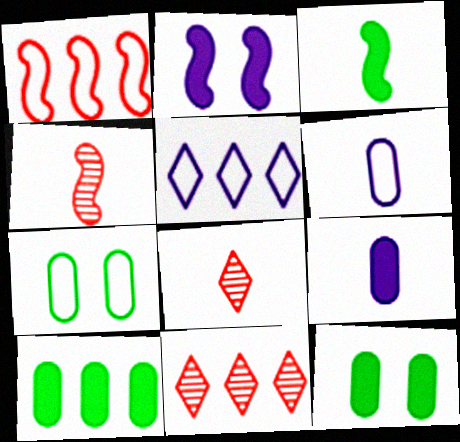[[3, 6, 8], 
[4, 5, 12]]